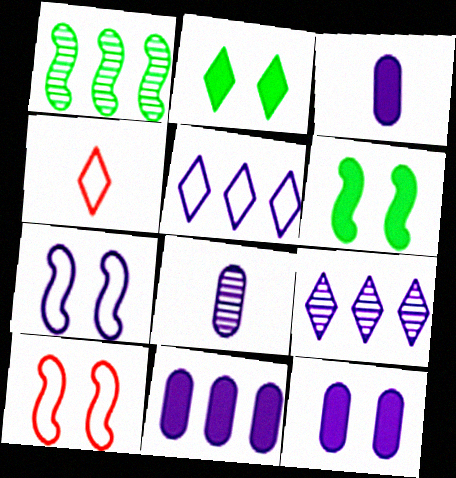[[1, 4, 12], 
[2, 4, 9], 
[3, 7, 9], 
[3, 11, 12]]